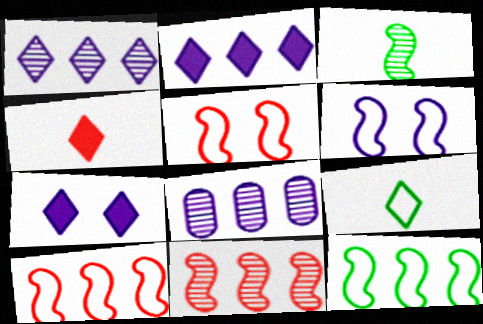[]